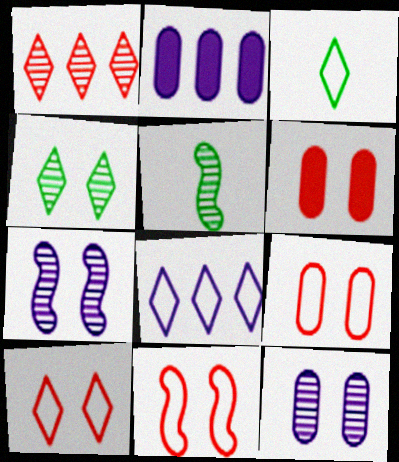[[1, 5, 12], 
[2, 5, 10], 
[3, 8, 10], 
[5, 6, 8], 
[9, 10, 11]]